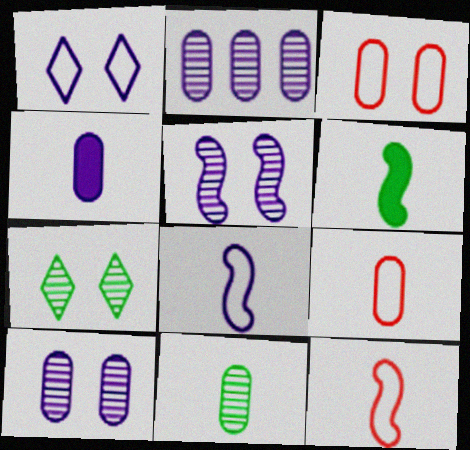[[4, 9, 11]]